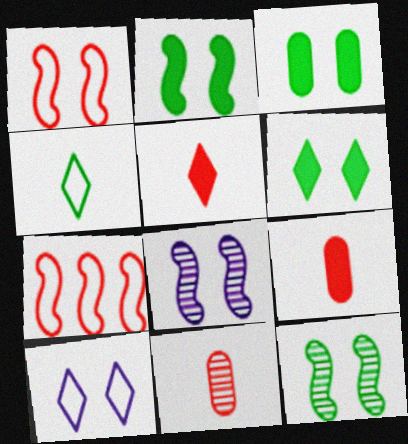[[1, 2, 8], 
[2, 3, 6]]